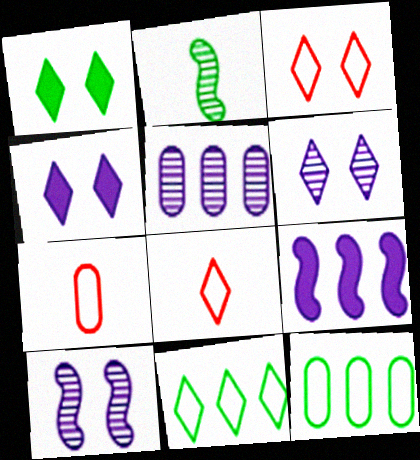[[1, 2, 12], 
[1, 3, 6]]